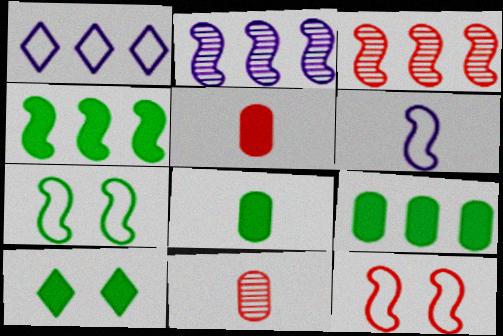[[1, 3, 9], 
[4, 8, 10]]